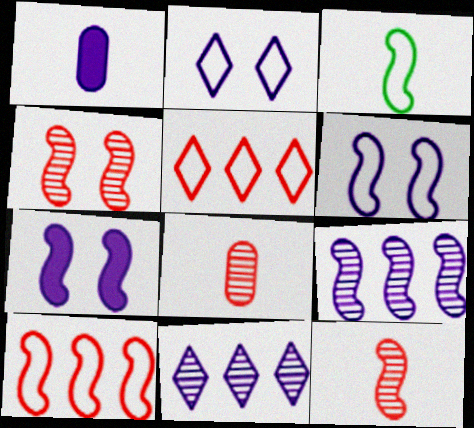[[1, 2, 9], 
[1, 6, 11], 
[3, 6, 10]]